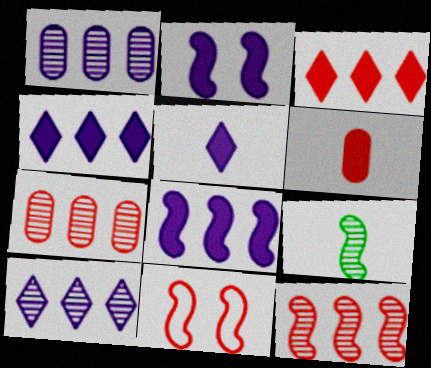[[8, 9, 11]]